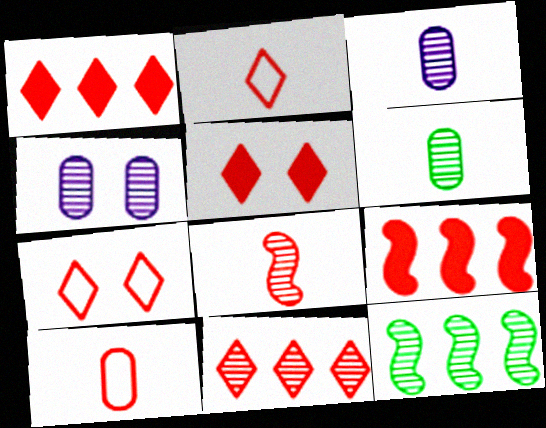[[2, 5, 11]]